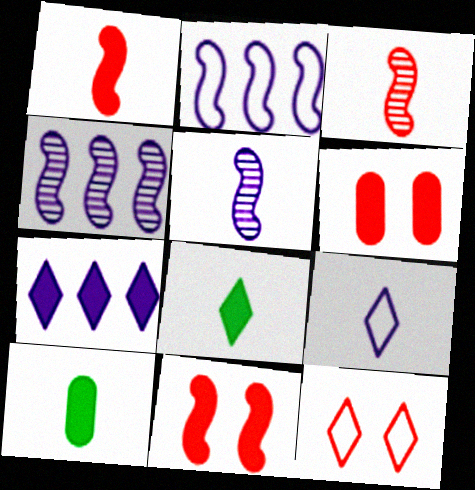[[3, 9, 10], 
[4, 10, 12], 
[7, 10, 11]]